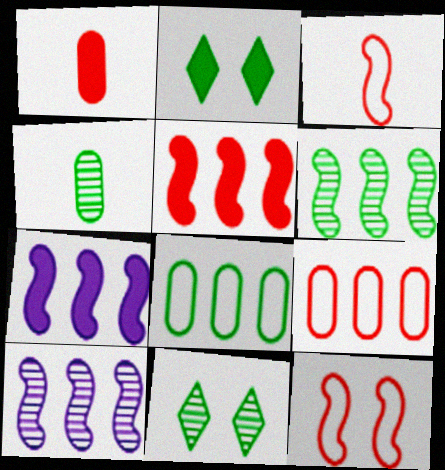[[1, 2, 7], 
[4, 6, 11]]